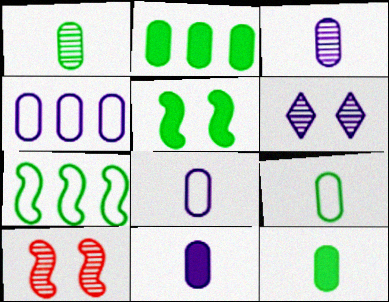[[1, 9, 12], 
[3, 8, 11]]